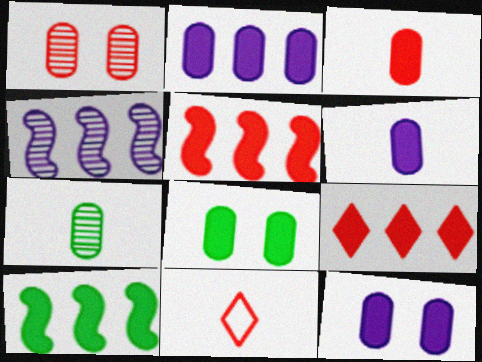[[1, 5, 11], 
[2, 3, 8], 
[2, 6, 12], 
[2, 9, 10], 
[4, 8, 11]]